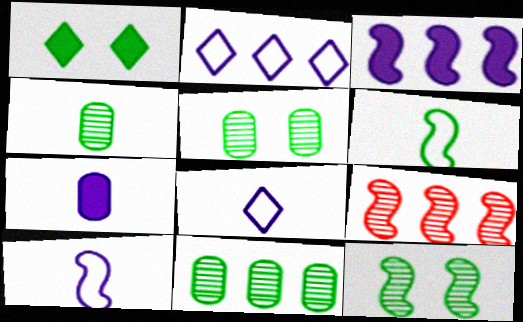[[1, 6, 11], 
[4, 5, 11]]